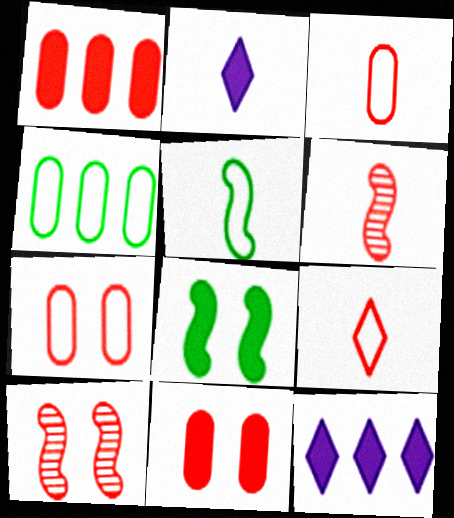[[1, 2, 8], 
[1, 9, 10], 
[2, 4, 10]]